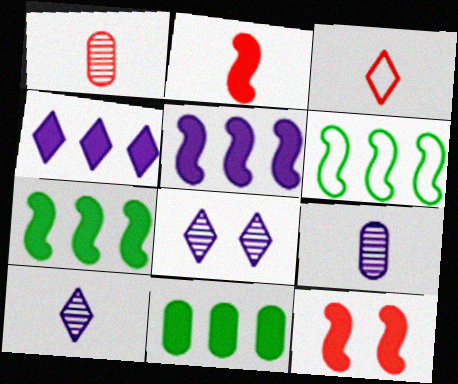[[1, 2, 3]]